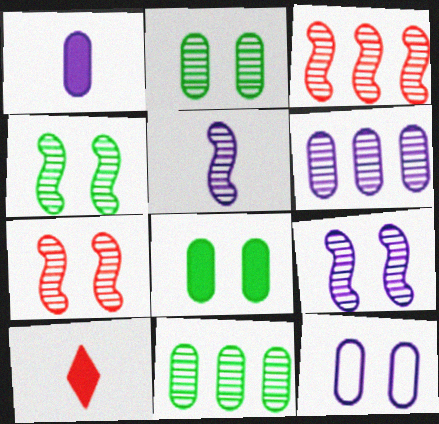[[1, 6, 12], 
[3, 4, 5], 
[4, 7, 9]]